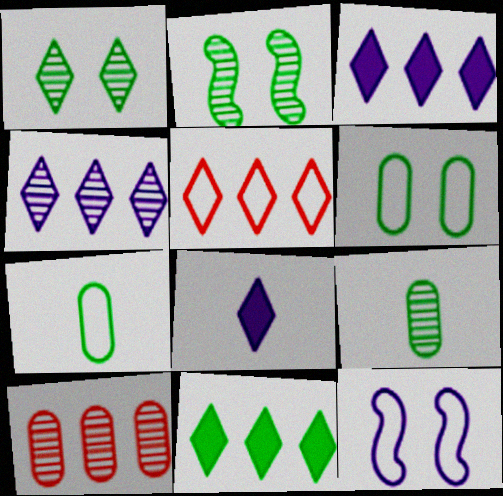[[1, 5, 8], 
[2, 7, 11], 
[4, 5, 11], 
[5, 7, 12]]